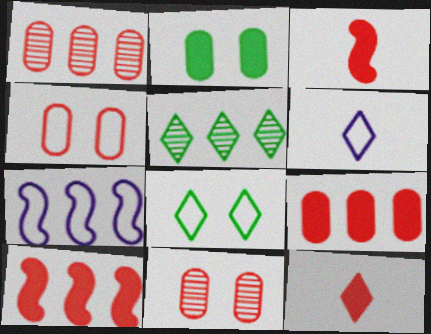[[5, 7, 9]]